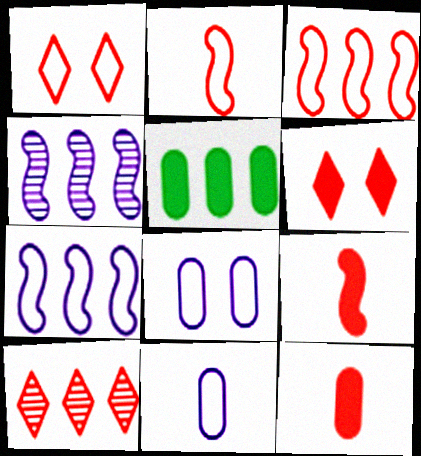[[5, 7, 10]]